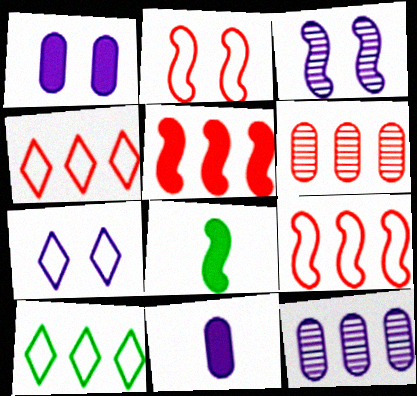[[1, 3, 7], 
[3, 8, 9], 
[4, 5, 6], 
[5, 10, 12], 
[6, 7, 8]]